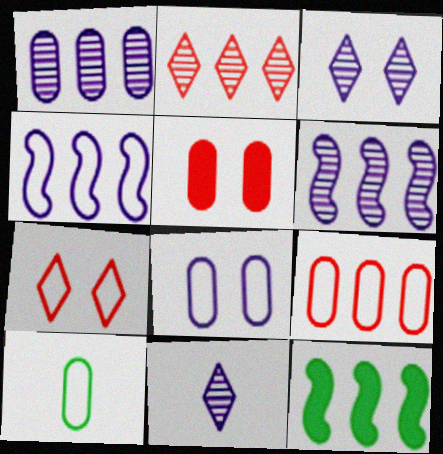[[1, 5, 10], 
[4, 7, 10], 
[8, 9, 10]]